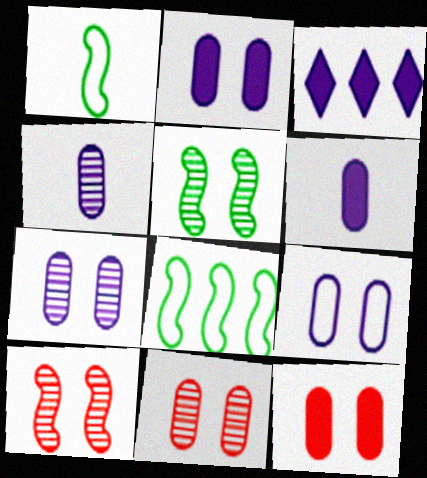[[1, 3, 11], 
[2, 7, 9]]